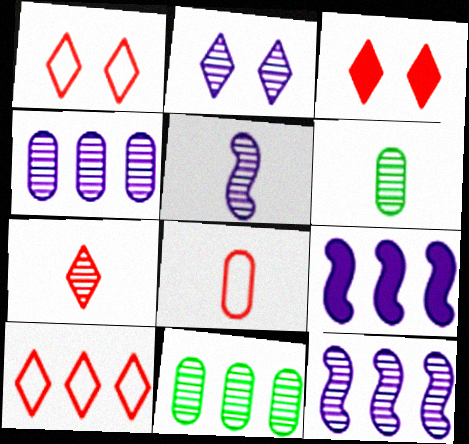[[1, 6, 9], 
[2, 4, 5], 
[3, 7, 10], 
[5, 6, 7], 
[9, 10, 11]]